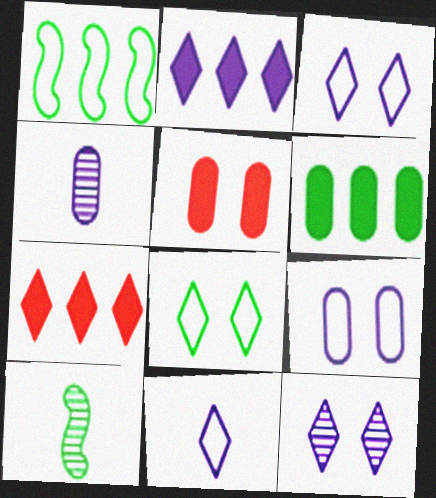[[2, 11, 12], 
[6, 8, 10], 
[7, 9, 10]]